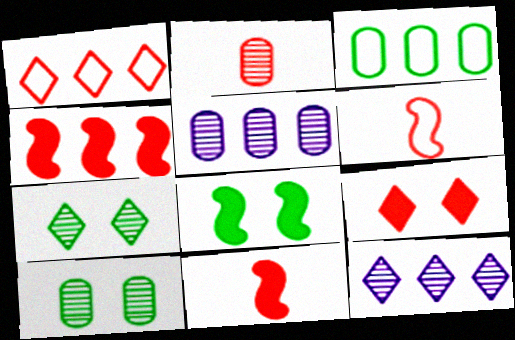[[2, 5, 10], 
[3, 4, 12]]